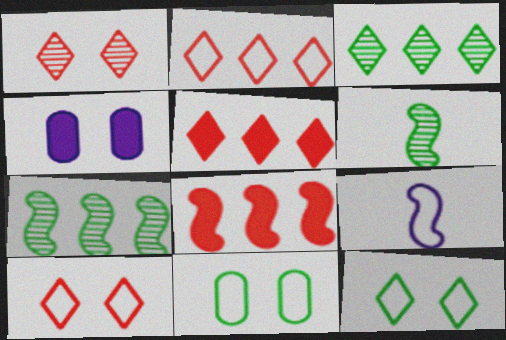[[2, 4, 6], 
[2, 9, 11]]